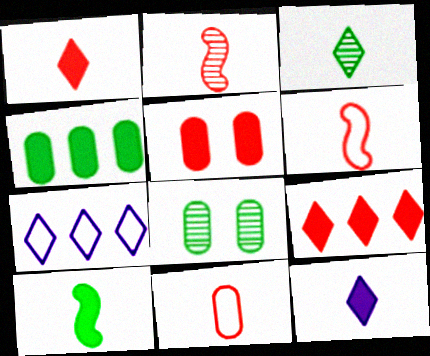[[1, 2, 11]]